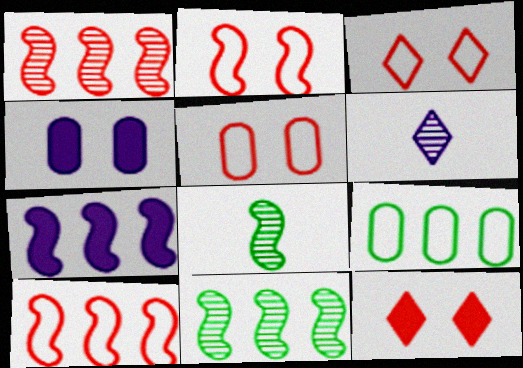[[2, 3, 5], 
[2, 7, 8], 
[7, 10, 11]]